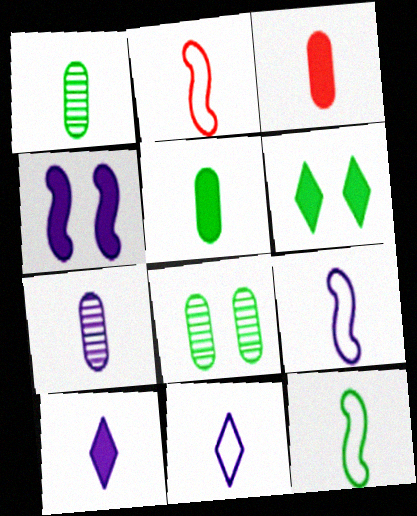[[1, 2, 10], 
[2, 9, 12], 
[7, 9, 10]]